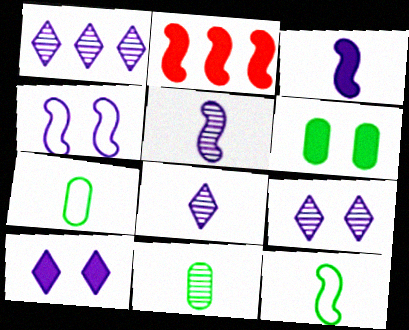[[1, 8, 9], 
[2, 7, 9]]